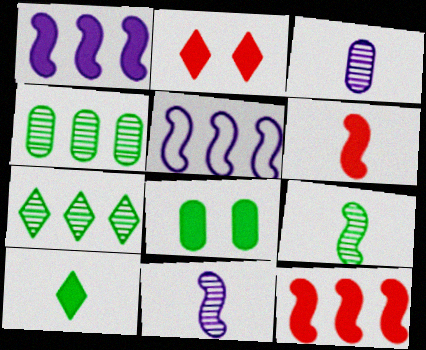[]